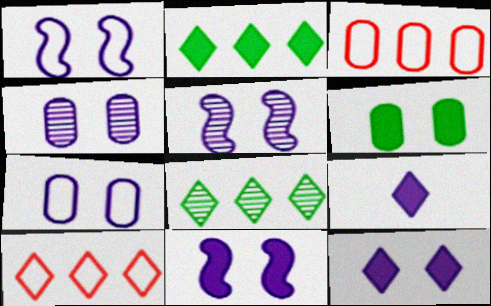[[1, 4, 12], 
[1, 5, 11], 
[5, 7, 12]]